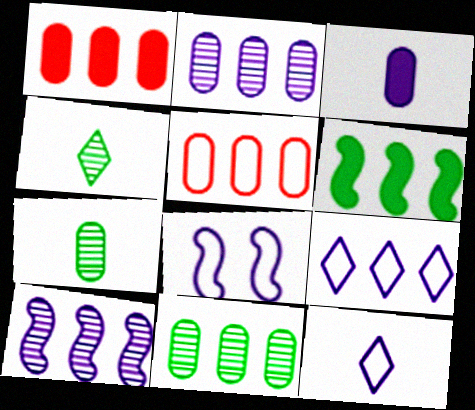[[1, 4, 8]]